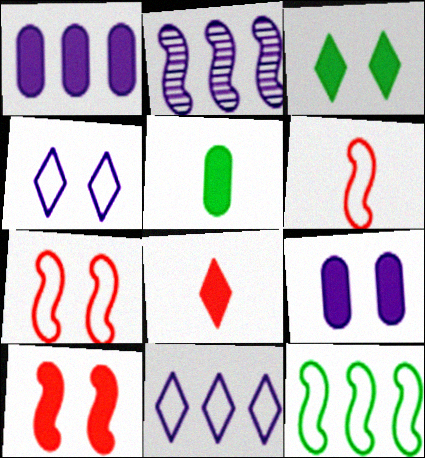[[1, 2, 11], 
[3, 9, 10]]